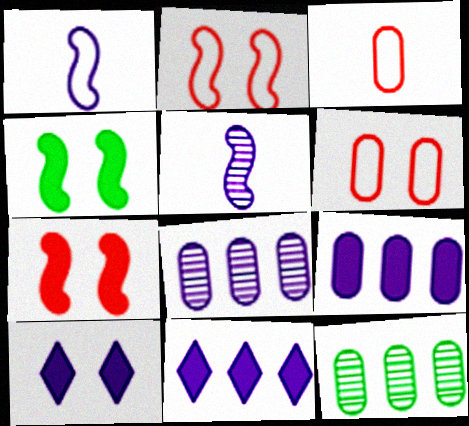[[1, 8, 10]]